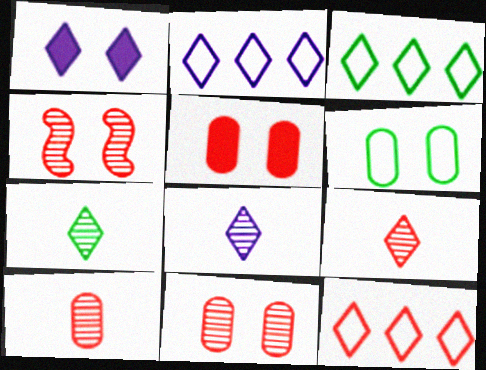[[1, 2, 8], 
[1, 3, 9], 
[1, 4, 6], 
[1, 7, 12], 
[2, 3, 12], 
[7, 8, 9]]